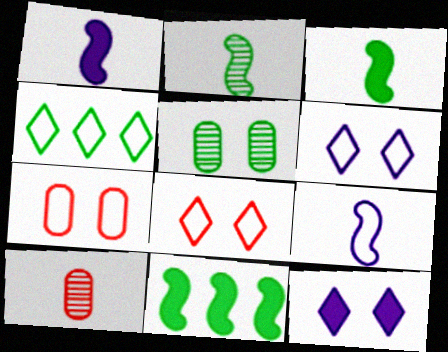[[3, 4, 5], 
[4, 7, 9], 
[6, 10, 11]]